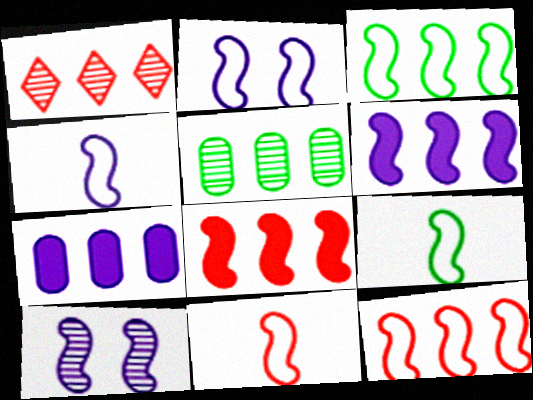[[1, 3, 7], 
[2, 3, 11], 
[2, 9, 12], 
[4, 6, 10], 
[4, 9, 11], 
[8, 9, 10]]